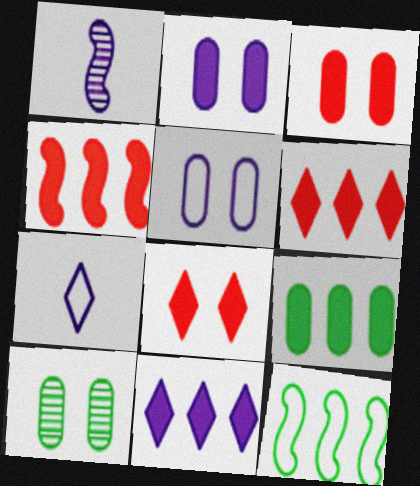[[1, 5, 11], 
[3, 5, 10], 
[4, 7, 10], 
[4, 9, 11]]